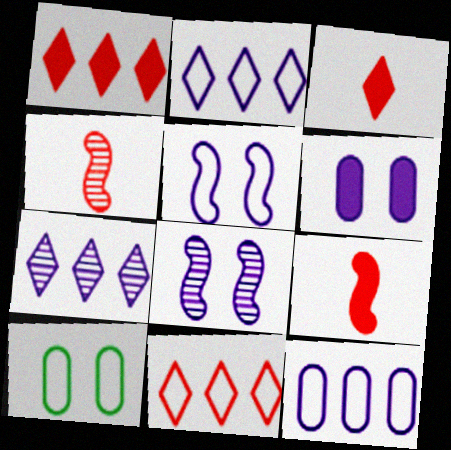[[7, 9, 10]]